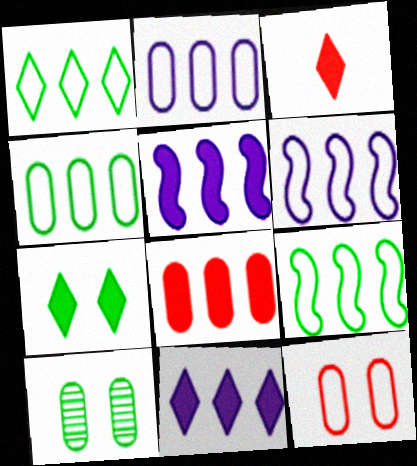[[1, 4, 9], 
[3, 6, 10], 
[3, 7, 11]]